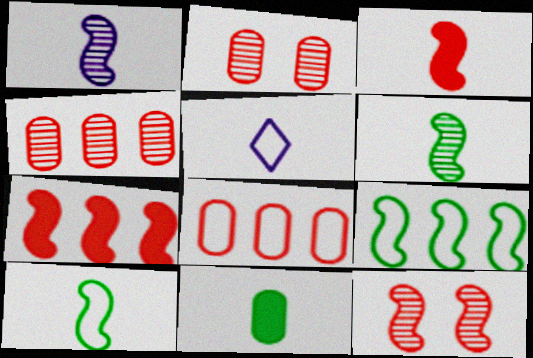[[1, 3, 10]]